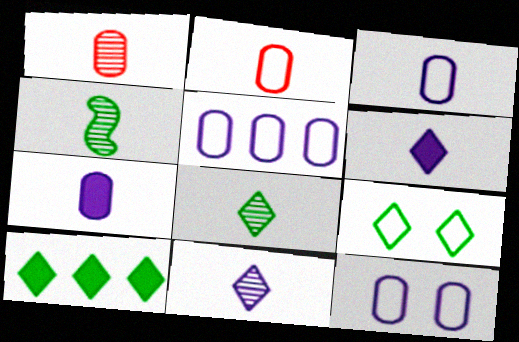[[1, 4, 11], 
[2, 4, 6], 
[3, 5, 12], 
[8, 9, 10]]